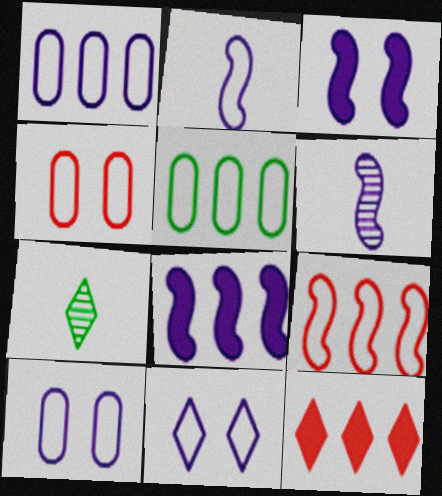[[1, 2, 11], 
[4, 7, 8], 
[7, 11, 12]]